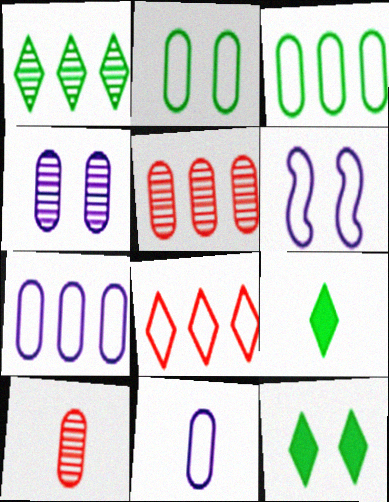[[5, 6, 9]]